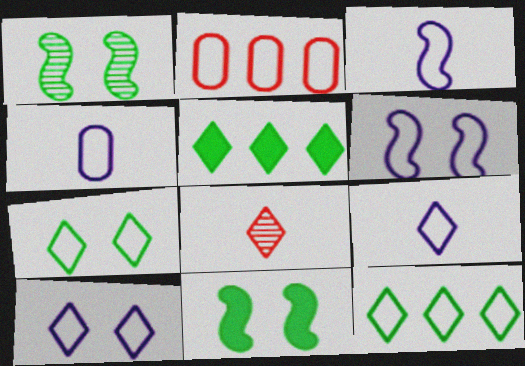[[2, 3, 7], 
[3, 4, 9], 
[5, 8, 10]]